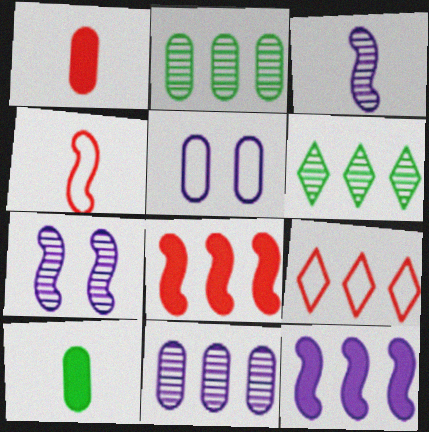[[1, 2, 5], 
[2, 9, 12], 
[7, 9, 10]]